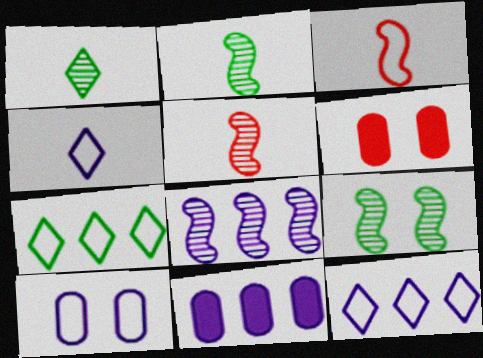[[2, 6, 12], 
[3, 7, 10], 
[5, 8, 9], 
[8, 11, 12]]